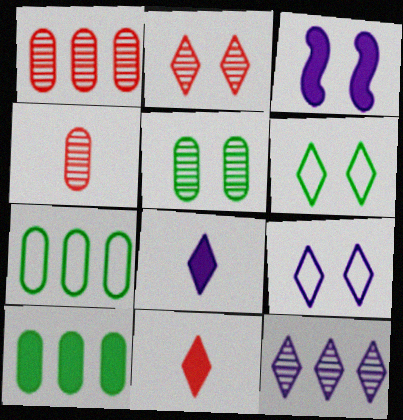[[3, 10, 11], 
[6, 11, 12], 
[8, 9, 12]]